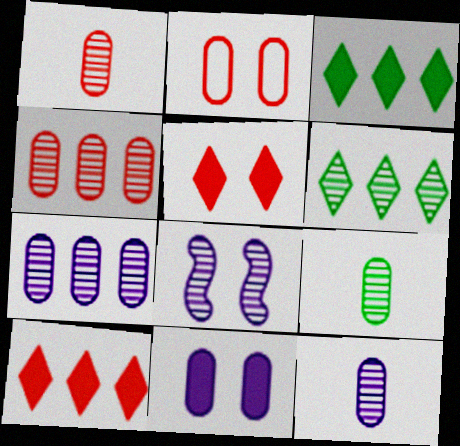[[1, 6, 8], 
[1, 9, 12]]